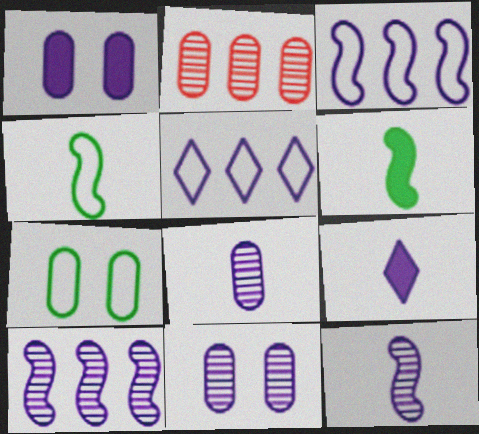[[1, 5, 12], 
[3, 9, 11]]